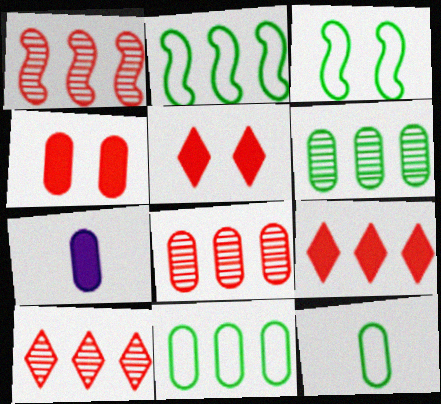[[1, 8, 10], 
[3, 7, 10]]